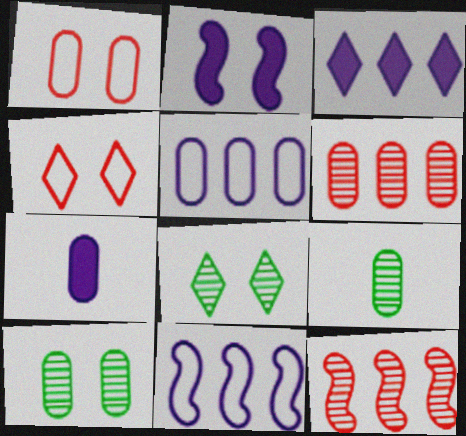[[1, 2, 8], 
[2, 3, 7], 
[2, 4, 10]]